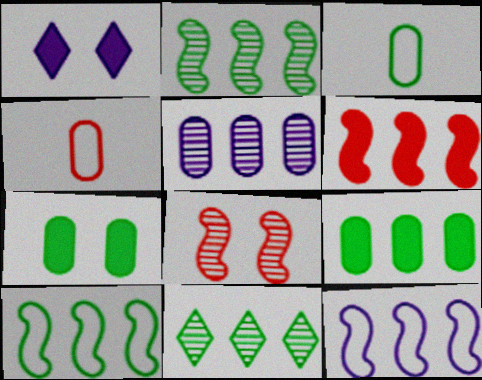[[1, 2, 4], 
[2, 6, 12], 
[4, 5, 7], 
[9, 10, 11]]